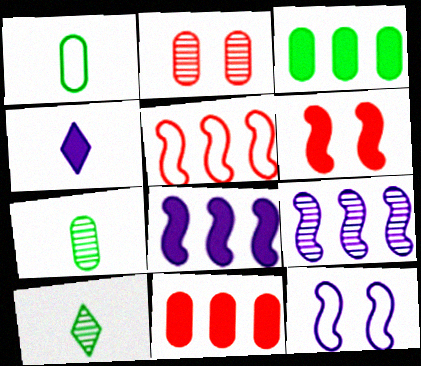[[2, 9, 10], 
[3, 4, 6], 
[10, 11, 12]]